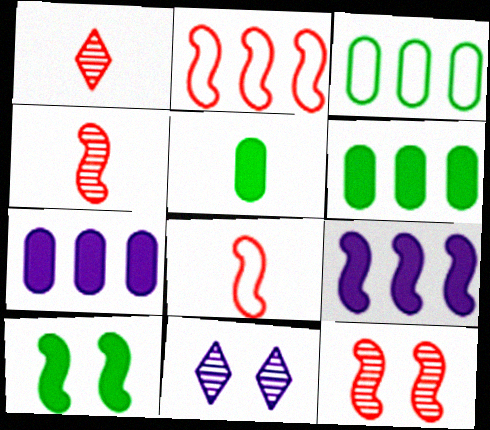[[2, 5, 11], 
[6, 8, 11]]